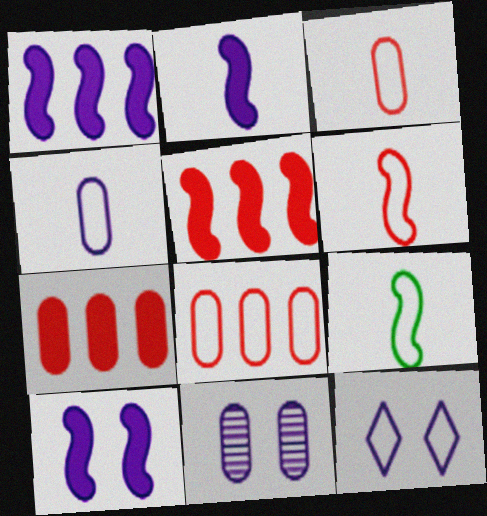[[1, 2, 10], 
[8, 9, 12], 
[10, 11, 12]]